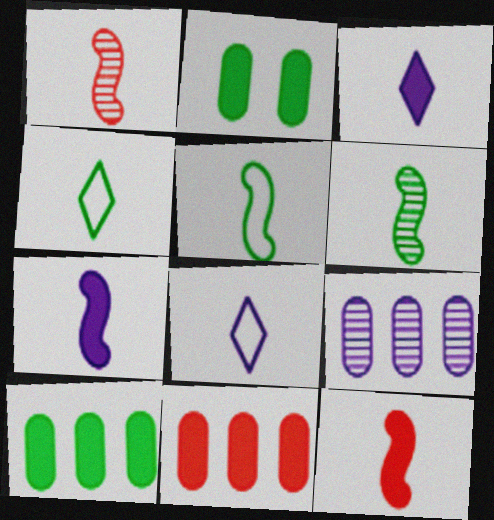[[1, 5, 7]]